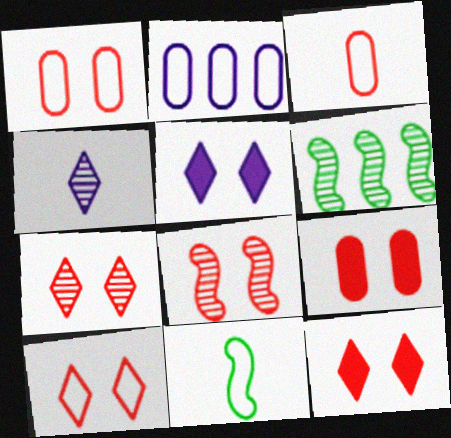[[1, 8, 12], 
[2, 10, 11], 
[3, 5, 6], 
[7, 10, 12], 
[8, 9, 10]]